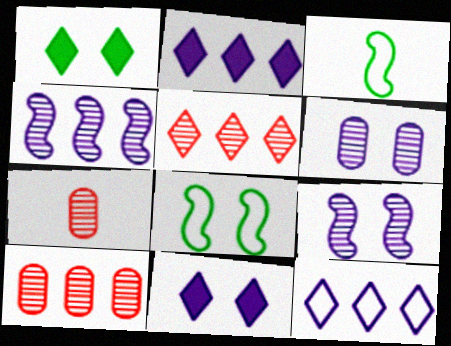[[2, 7, 8], 
[3, 10, 11]]